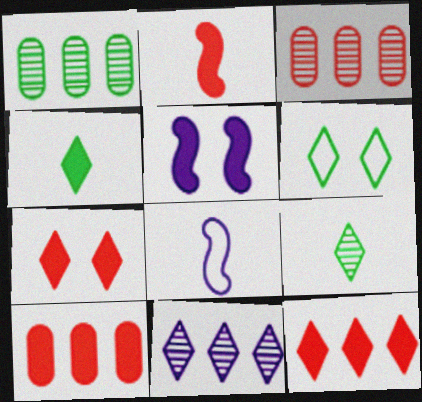[[1, 7, 8], 
[2, 7, 10], 
[4, 5, 10]]